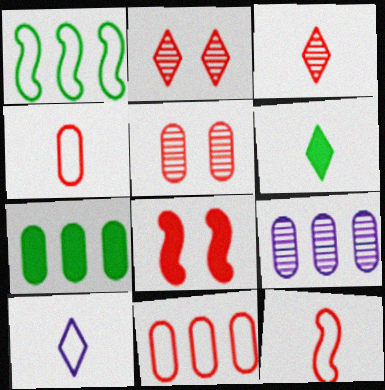[[3, 6, 10], 
[3, 8, 11], 
[7, 9, 11]]